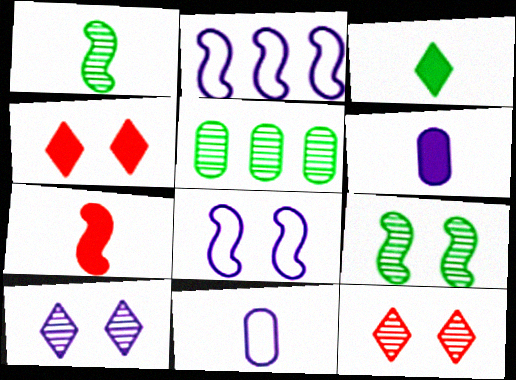[[2, 6, 10], 
[2, 7, 9], 
[3, 6, 7]]